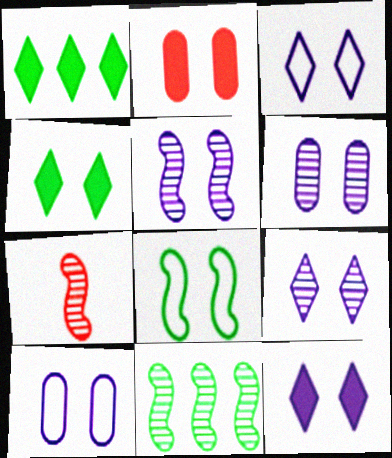[[1, 7, 10], 
[2, 8, 9], 
[3, 9, 12], 
[5, 6, 9], 
[5, 7, 11], 
[5, 10, 12]]